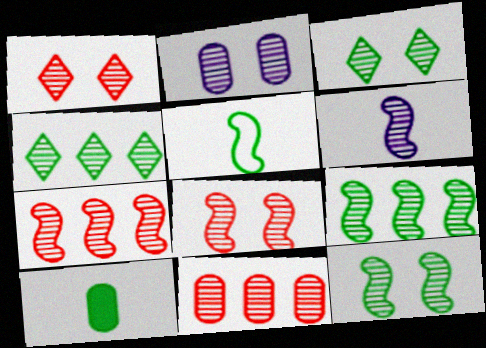[[1, 2, 12], 
[2, 3, 8], 
[3, 6, 11], 
[6, 7, 12], 
[6, 8, 9]]